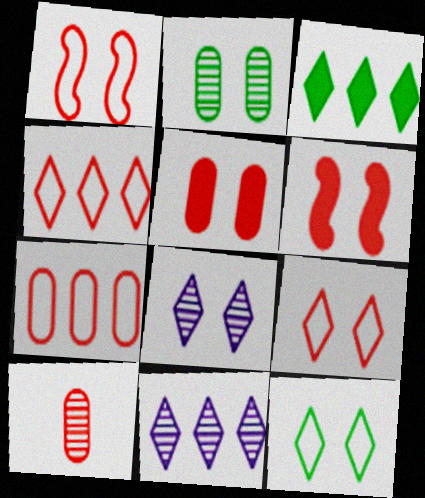[[3, 4, 11], 
[4, 6, 10], 
[5, 7, 10]]